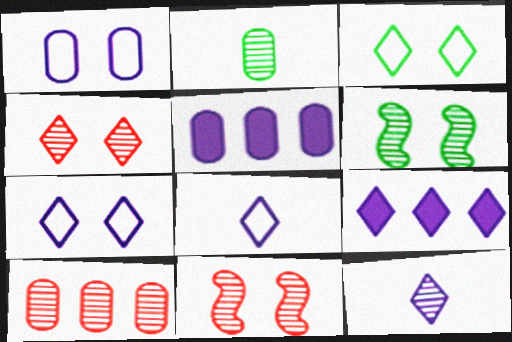[[6, 10, 12], 
[7, 9, 12]]